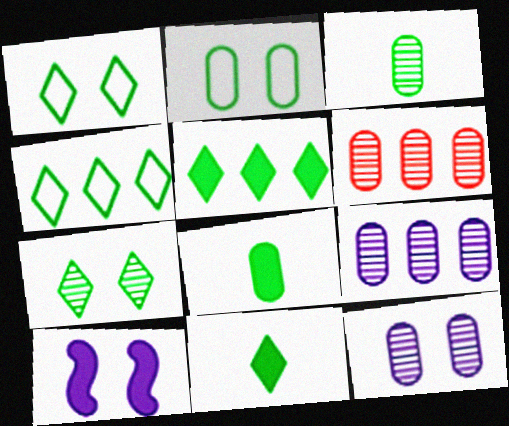[[3, 6, 12], 
[4, 7, 11]]